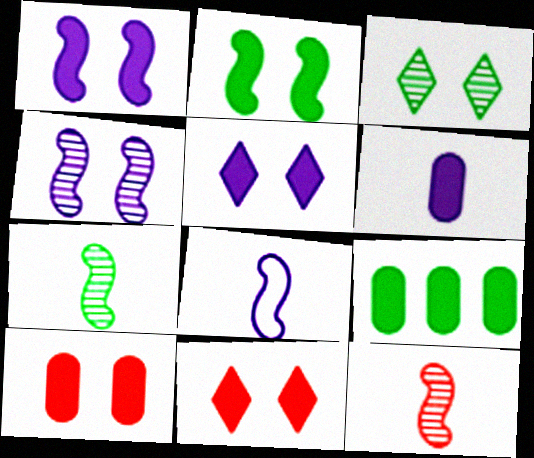[[2, 5, 10], 
[6, 9, 10]]